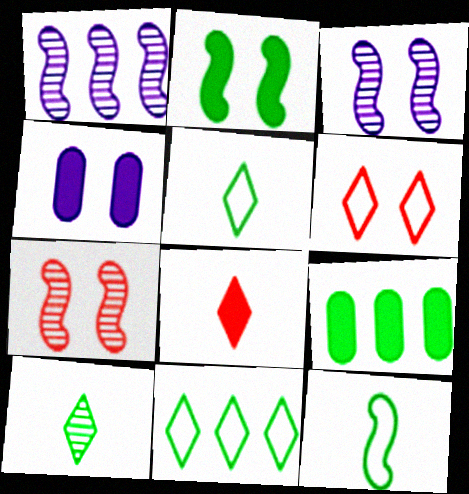[]